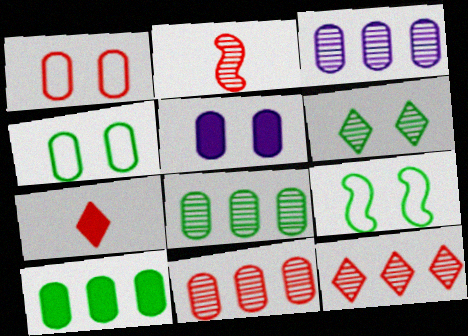[[2, 3, 6], 
[3, 7, 9], 
[3, 8, 11]]